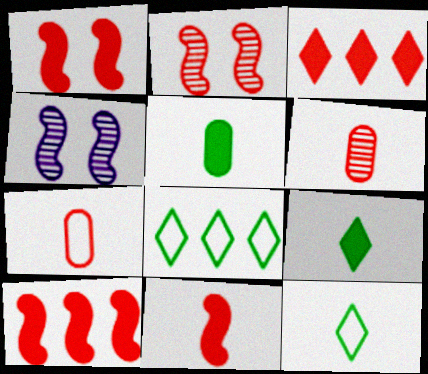[[1, 10, 11], 
[2, 3, 7]]